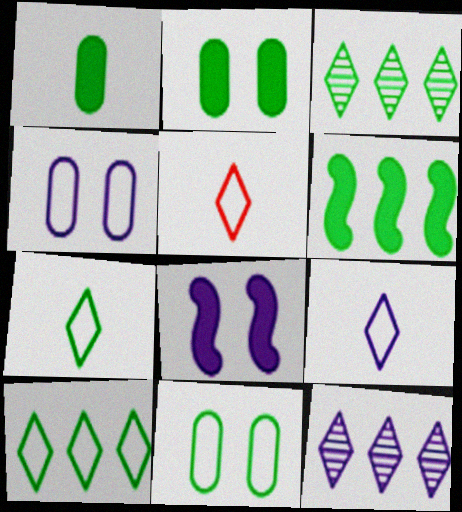[[5, 7, 9]]